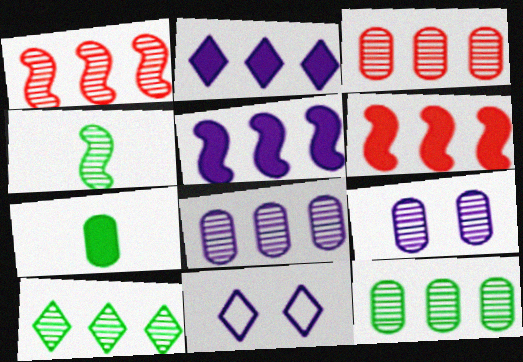[[1, 7, 11], 
[1, 8, 10], 
[3, 8, 12]]